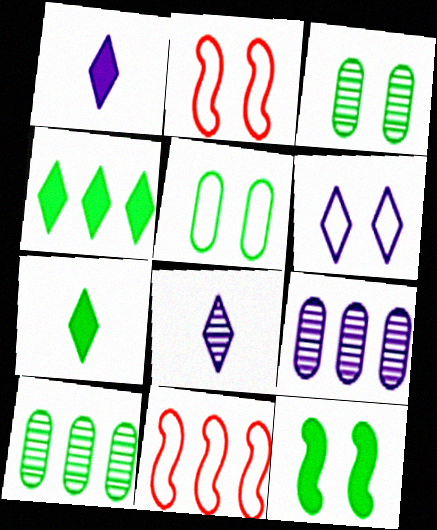[[1, 2, 10], 
[1, 3, 11], 
[2, 5, 6], 
[2, 7, 9], 
[4, 9, 11]]